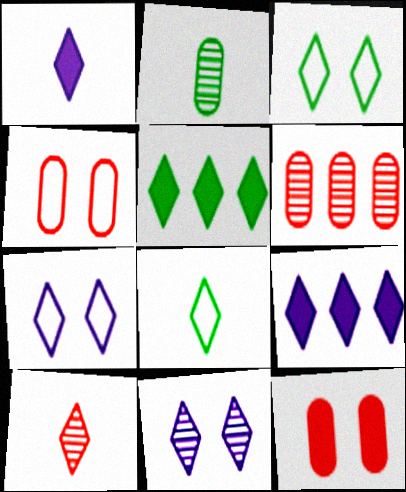[[1, 8, 10], 
[3, 9, 10], 
[5, 7, 10]]